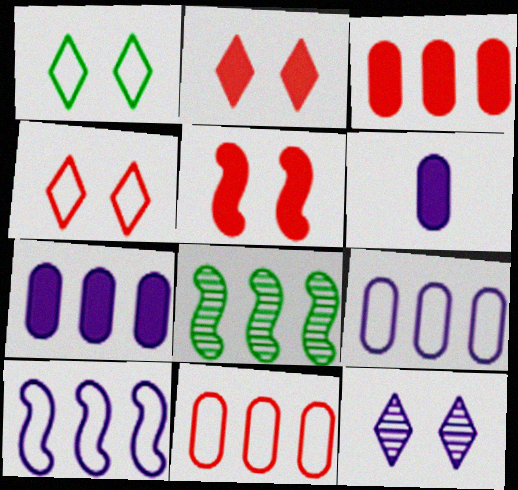[[1, 2, 12], 
[4, 6, 8], 
[6, 10, 12]]